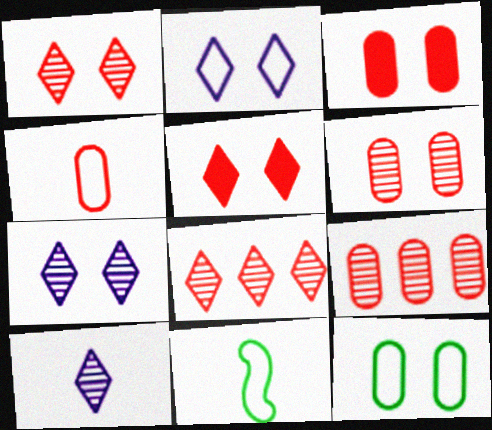[[3, 4, 9]]